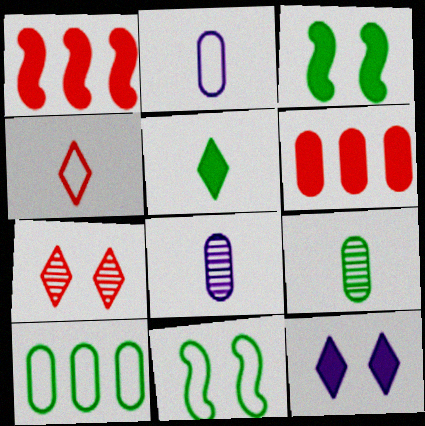[]